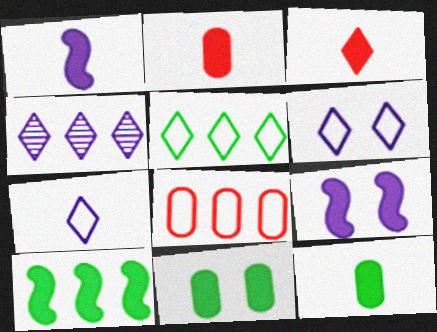[[1, 3, 12], 
[4, 8, 10]]